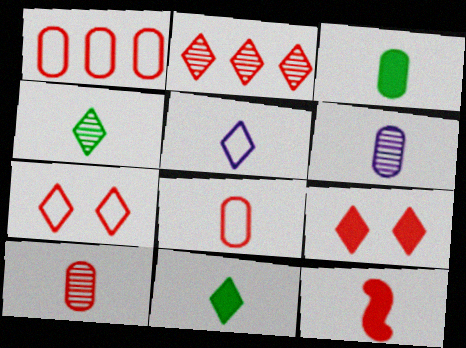[[3, 6, 8]]